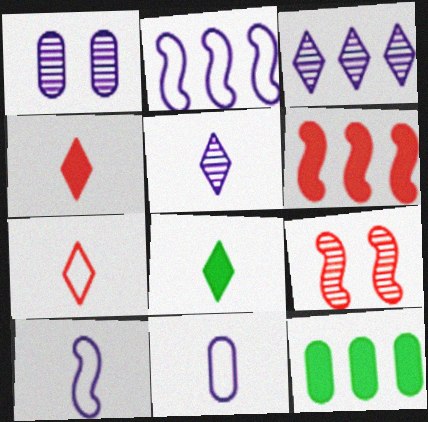[[5, 7, 8]]